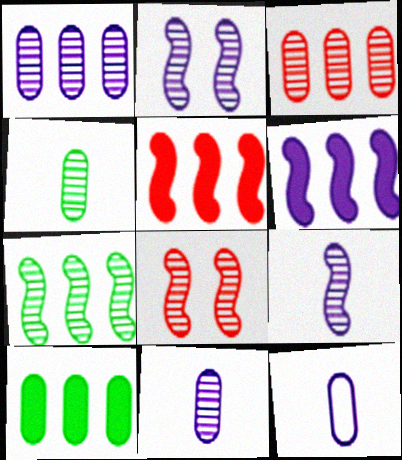[[7, 8, 9]]